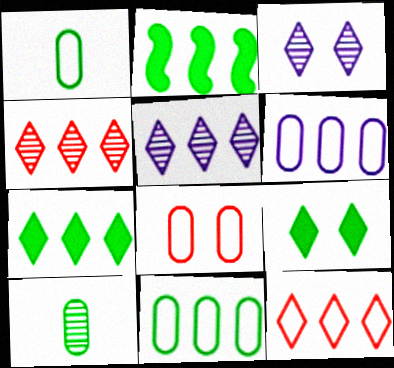[[1, 6, 8], 
[2, 4, 6], 
[5, 7, 12]]